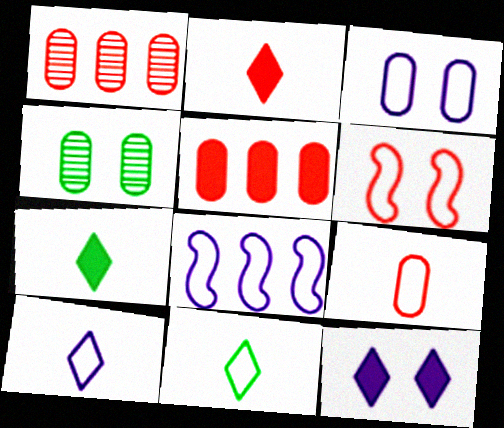[[1, 2, 6], 
[2, 4, 8], 
[3, 8, 10], 
[4, 6, 12]]